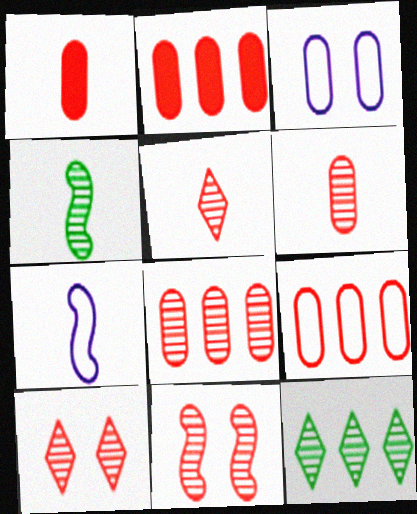[[2, 8, 9], 
[5, 8, 11]]